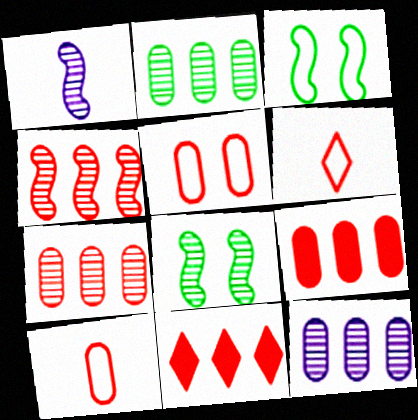[[1, 4, 8], 
[2, 7, 12]]